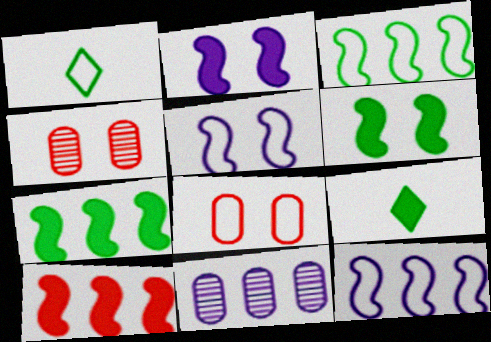[[1, 8, 12], 
[4, 9, 12]]